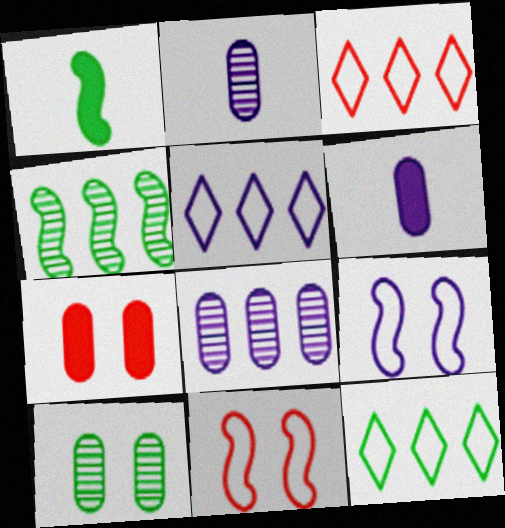[[1, 10, 12], 
[3, 5, 12]]